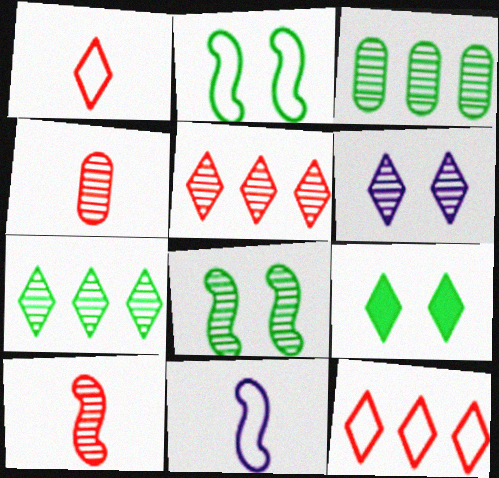[[3, 6, 10]]